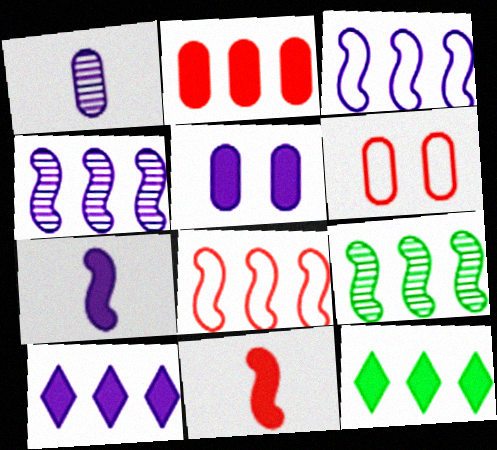[[5, 7, 10], 
[5, 11, 12]]